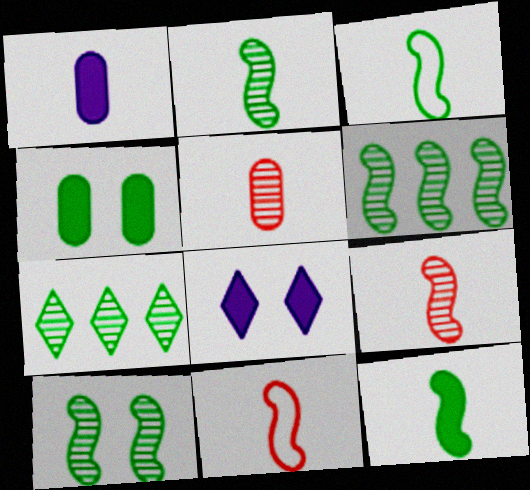[[2, 3, 12], 
[2, 6, 10], 
[3, 4, 7]]